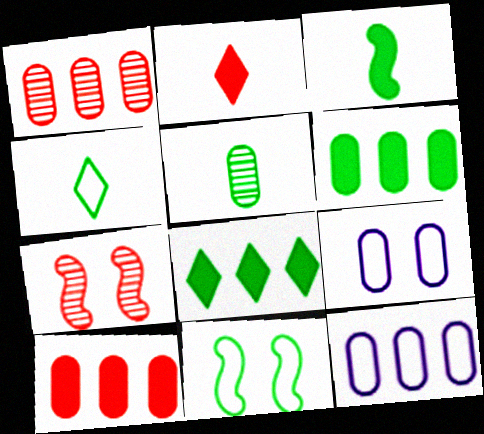[[1, 6, 12], 
[3, 4, 5], 
[5, 8, 11], 
[5, 9, 10]]